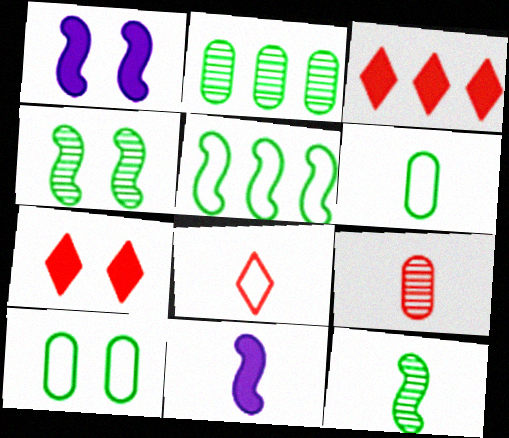[[1, 2, 8]]